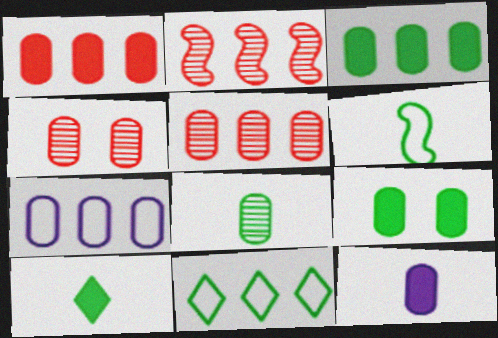[[1, 9, 12], 
[3, 5, 7], 
[6, 8, 10]]